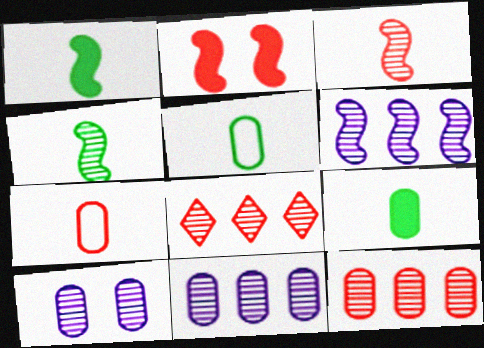[[2, 7, 8], 
[4, 8, 10]]